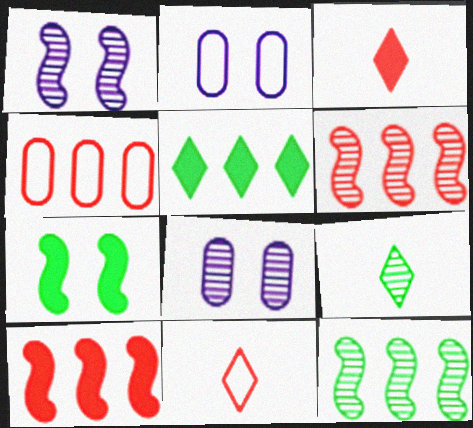[[2, 3, 12], 
[2, 9, 10], 
[6, 8, 9]]